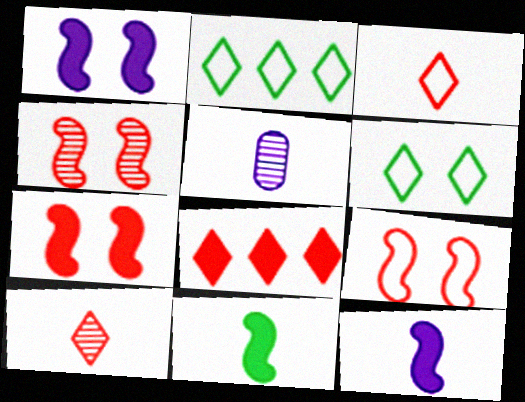[[2, 5, 7], 
[3, 5, 11], 
[4, 7, 9]]